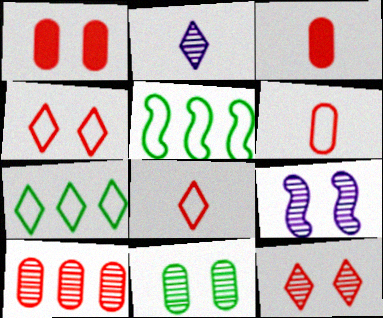[[1, 2, 5], 
[1, 6, 10], 
[3, 7, 9], 
[9, 11, 12]]